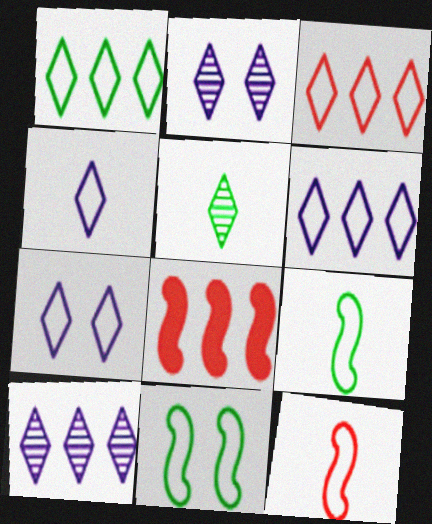[[1, 3, 6], 
[4, 6, 7]]